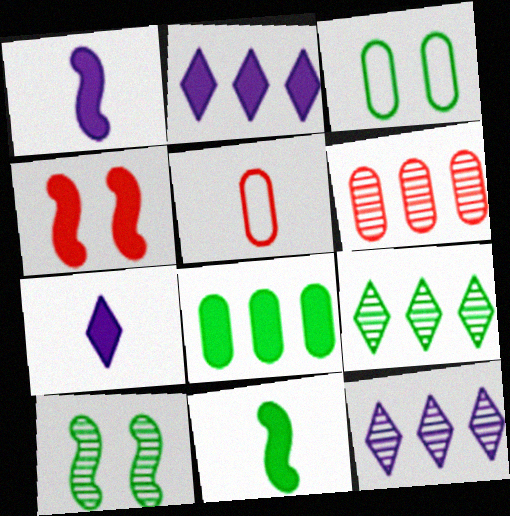[[2, 5, 10], 
[3, 9, 11], 
[4, 7, 8]]